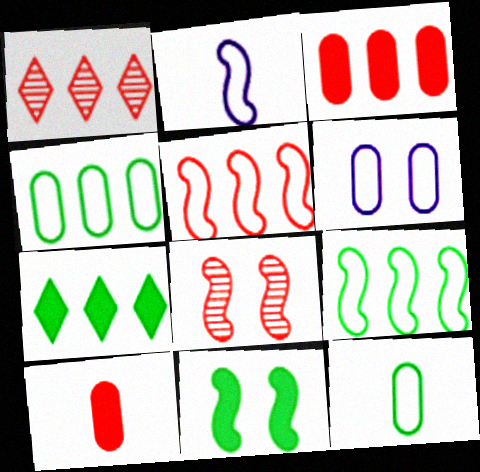[[1, 3, 5]]